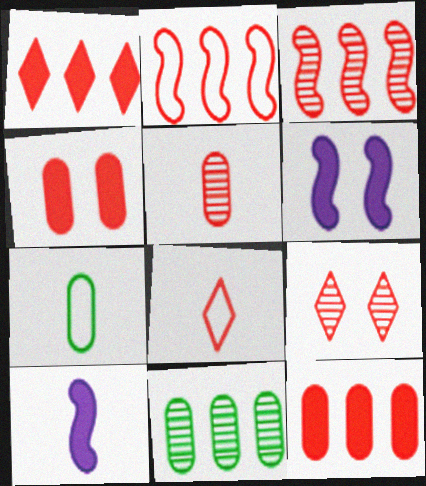[[1, 8, 9], 
[3, 4, 8], 
[3, 5, 9], 
[6, 8, 11]]